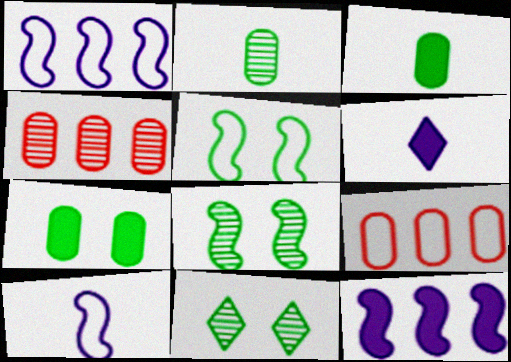[[4, 5, 6], 
[5, 7, 11], 
[6, 8, 9]]